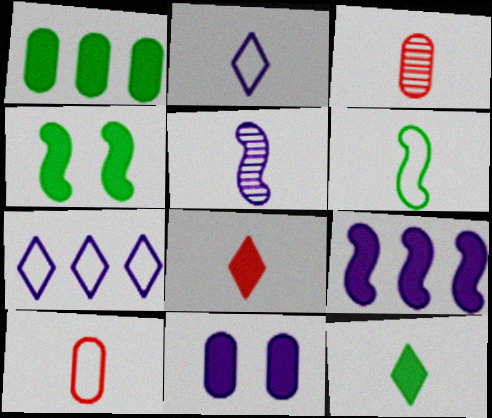[[1, 4, 12], 
[2, 6, 10], 
[3, 4, 7], 
[5, 7, 11], 
[5, 10, 12]]